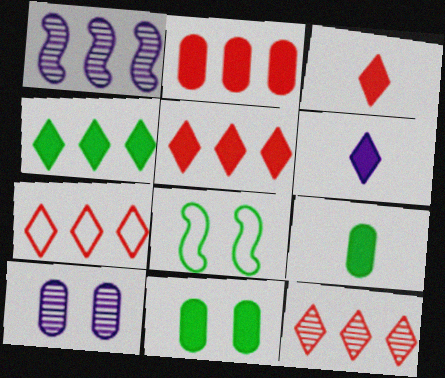[[5, 7, 12]]